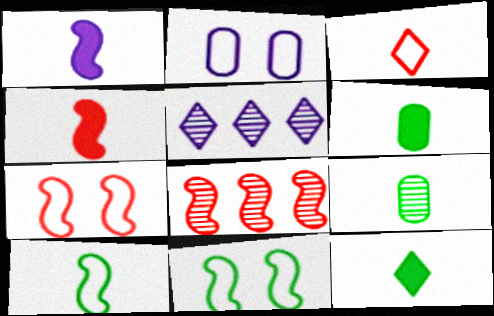[[1, 2, 5], 
[1, 3, 9], 
[1, 8, 11], 
[2, 8, 12], 
[4, 7, 8], 
[5, 6, 7], 
[9, 10, 12]]